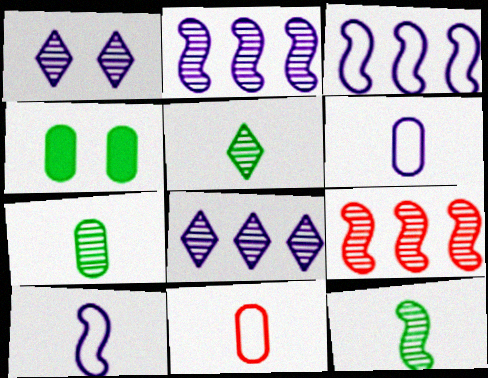[[1, 7, 9], 
[5, 7, 12]]